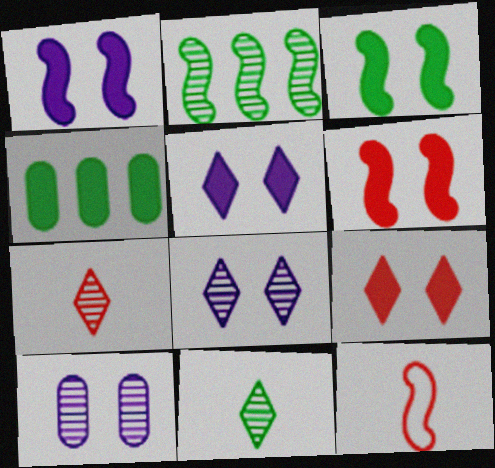[[1, 2, 12], 
[1, 3, 6], 
[2, 7, 10], 
[4, 8, 12]]